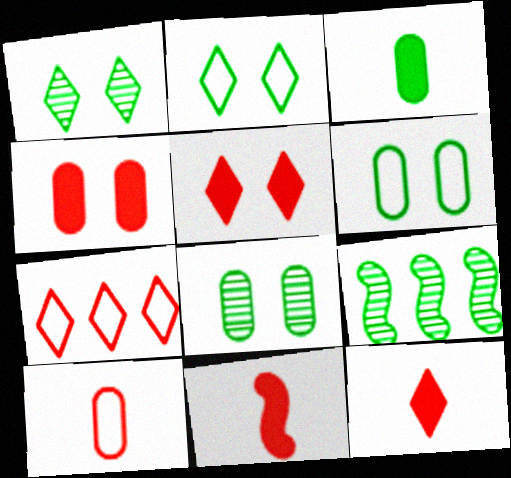[[2, 3, 9]]